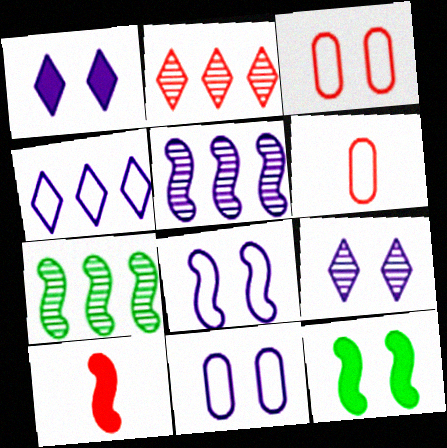[[1, 6, 7], 
[2, 3, 10], 
[3, 9, 12], 
[7, 8, 10]]